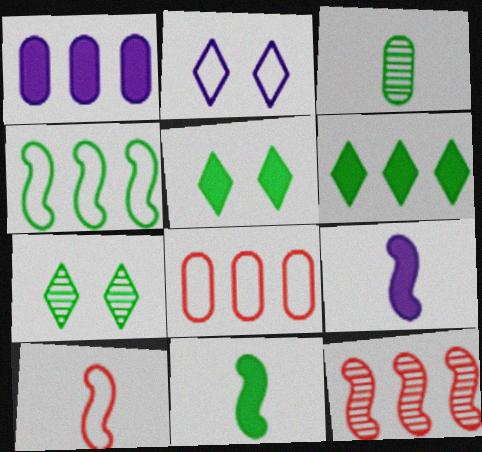[[1, 7, 10], 
[3, 4, 5], 
[7, 8, 9]]